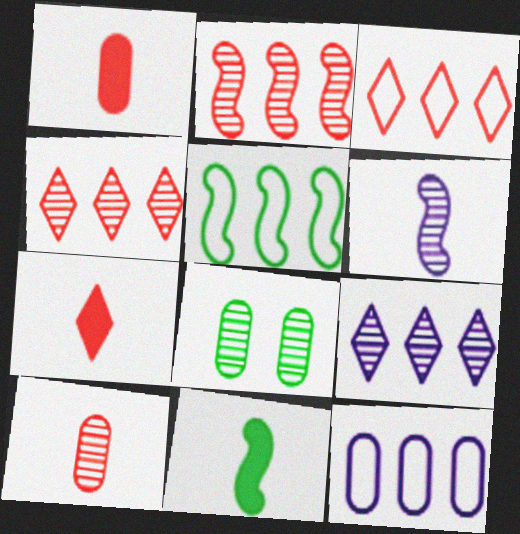[[1, 8, 12], 
[3, 5, 12], 
[4, 6, 8]]